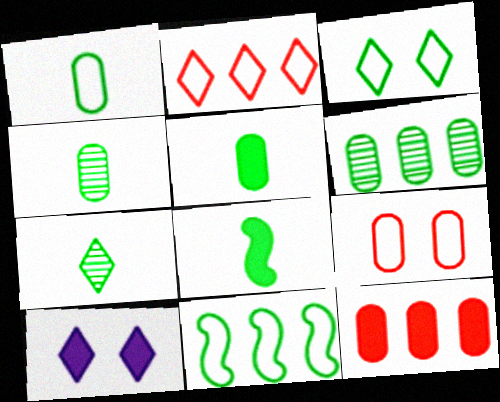[[1, 3, 11], 
[1, 4, 5], 
[1, 7, 8], 
[2, 7, 10], 
[3, 6, 8], 
[8, 10, 12]]